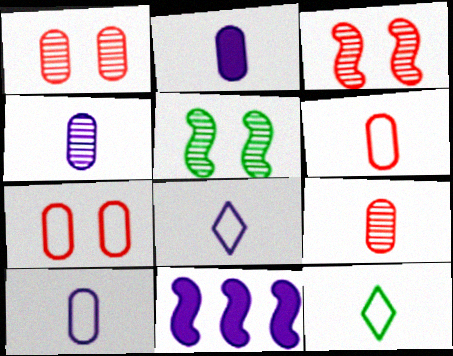[[1, 11, 12], 
[2, 4, 10]]